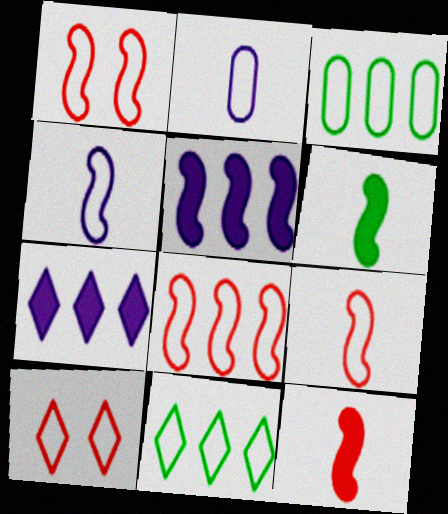[[1, 2, 11], 
[1, 8, 9], 
[3, 4, 10]]